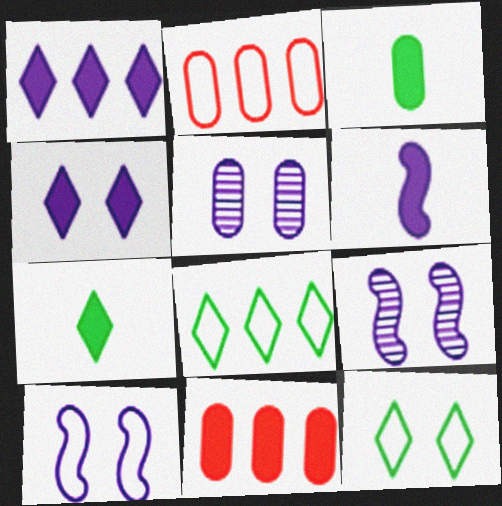[[2, 3, 5], 
[2, 7, 9], 
[4, 5, 10]]